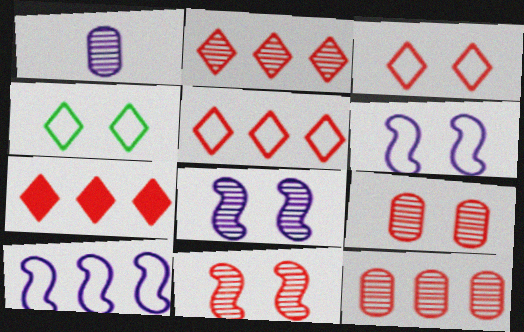[[2, 5, 7]]